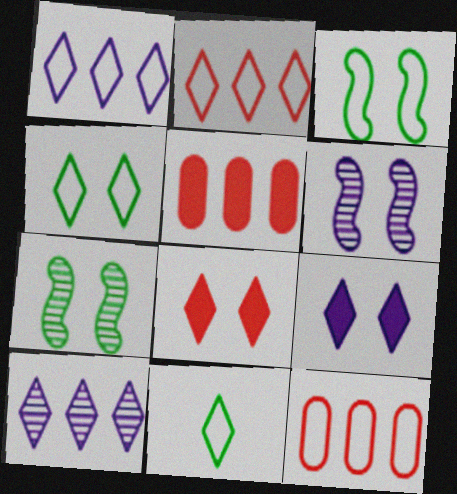[[5, 6, 11], 
[8, 10, 11]]